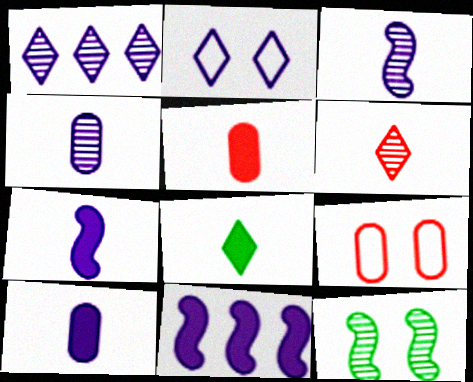[[2, 4, 11], 
[5, 7, 8]]